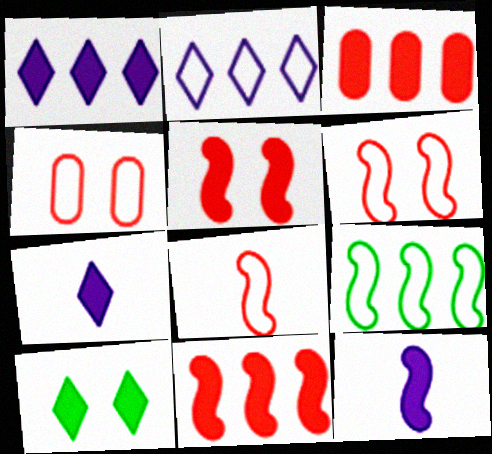[[3, 10, 12]]